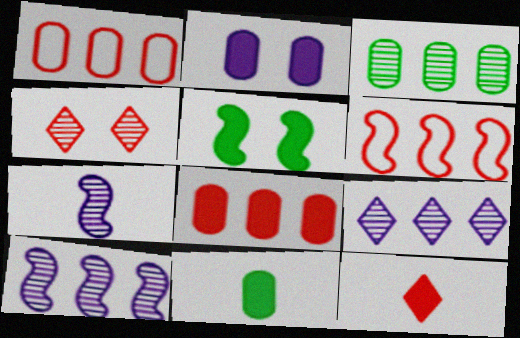[[2, 8, 11], 
[3, 4, 7], 
[5, 6, 7]]